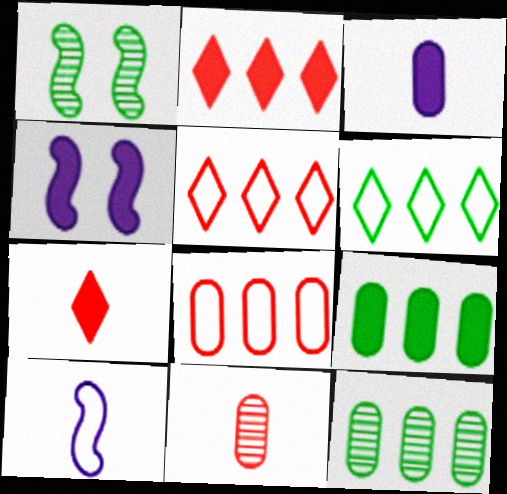[[1, 3, 5], 
[4, 6, 11], 
[4, 7, 9]]